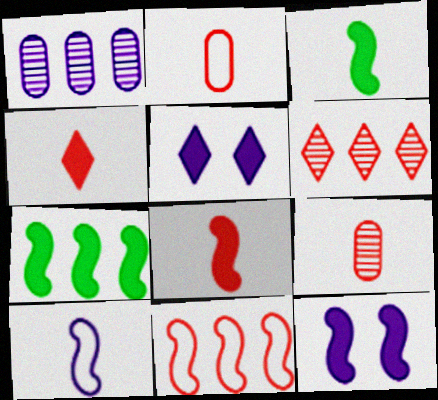[[1, 5, 10], 
[7, 8, 12]]